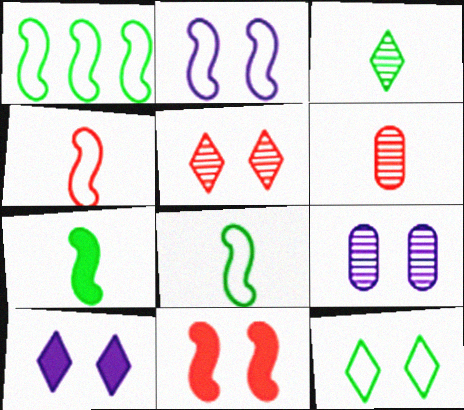[[1, 2, 4], 
[1, 6, 10], 
[2, 9, 10], 
[5, 10, 12], 
[9, 11, 12]]